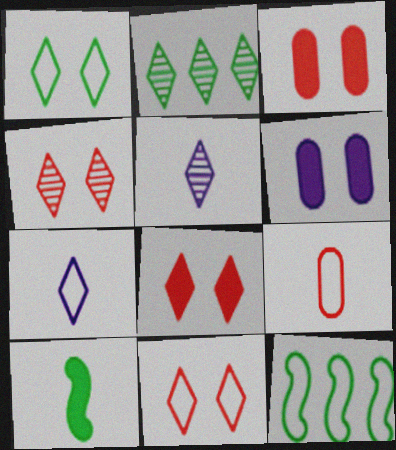[[2, 4, 5], 
[2, 7, 8], 
[3, 5, 12], 
[4, 8, 11], 
[5, 9, 10]]